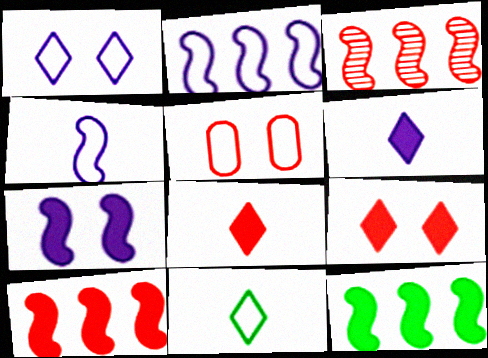[[2, 3, 12], 
[2, 5, 11], 
[3, 5, 8]]